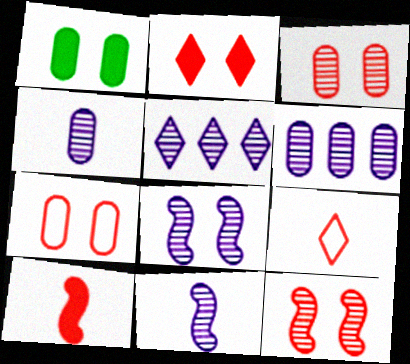[[2, 7, 12], 
[4, 5, 8]]